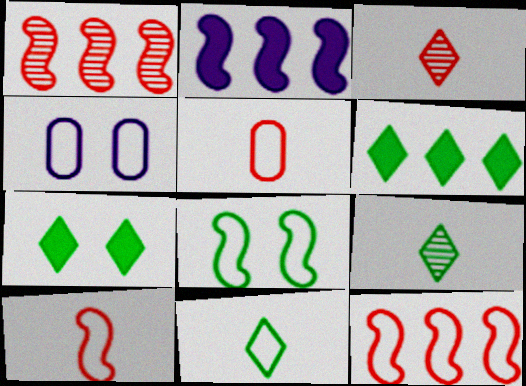[[4, 11, 12]]